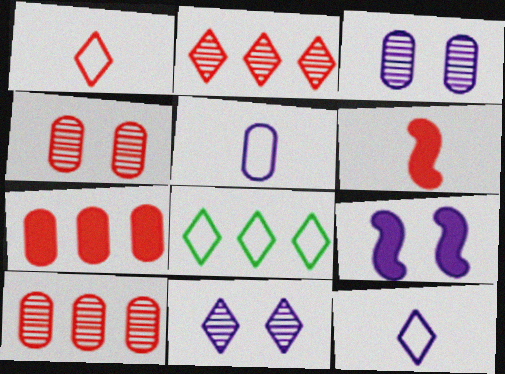[[3, 6, 8]]